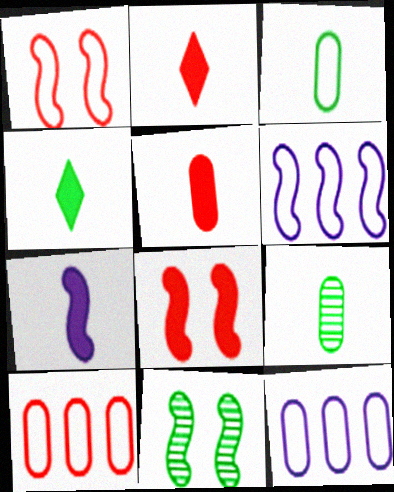[[2, 11, 12], 
[4, 5, 7]]